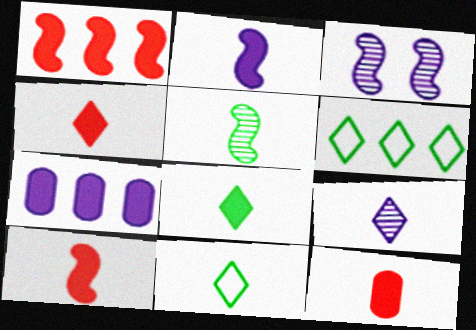[[2, 8, 12], 
[3, 6, 12], 
[4, 9, 11], 
[4, 10, 12]]